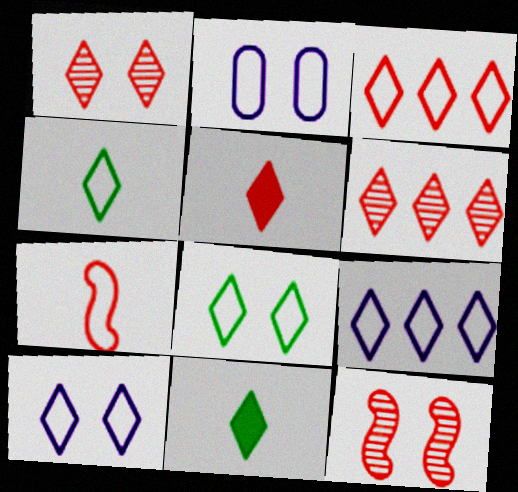[[1, 3, 5], 
[1, 9, 11], 
[3, 4, 10], 
[6, 10, 11]]